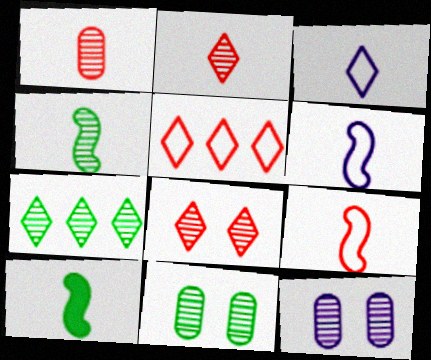[[1, 3, 10], 
[4, 7, 11], 
[5, 10, 12]]